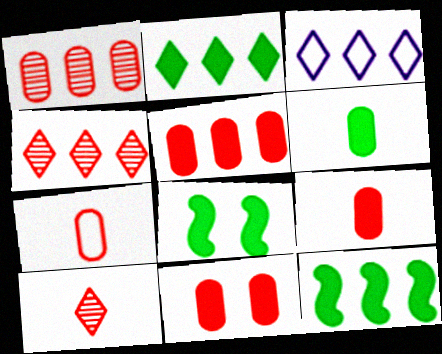[[1, 3, 12], 
[1, 7, 11], 
[2, 3, 4], 
[2, 6, 8], 
[5, 9, 11]]